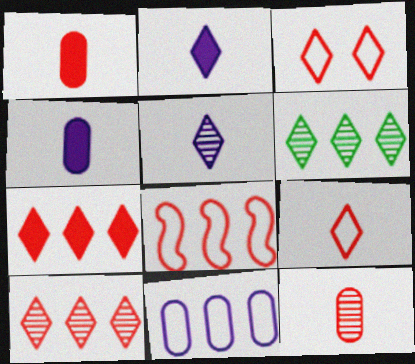[[2, 3, 6]]